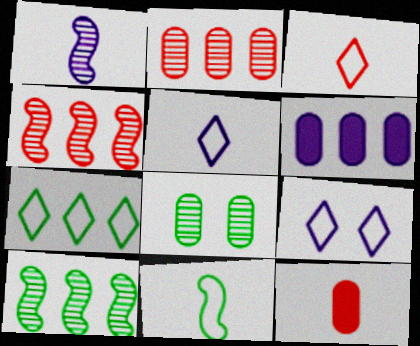[[1, 6, 9], 
[3, 7, 9], 
[4, 6, 7], 
[9, 10, 12]]